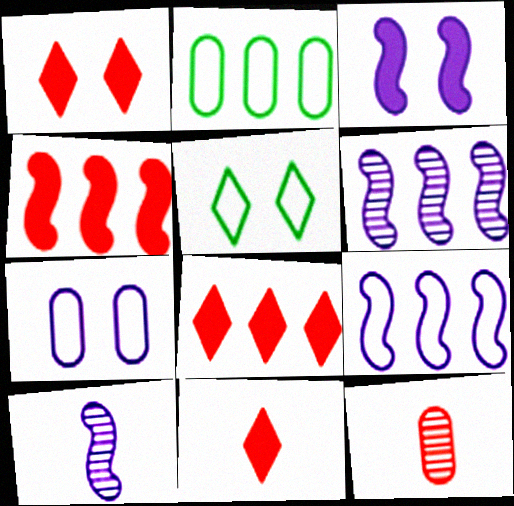[[1, 2, 10], 
[1, 8, 11], 
[2, 6, 8], 
[3, 9, 10]]